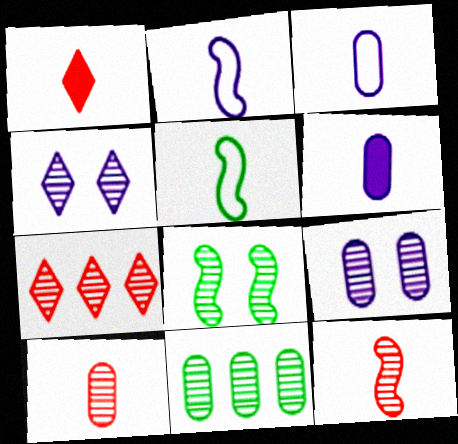[[4, 11, 12], 
[9, 10, 11]]